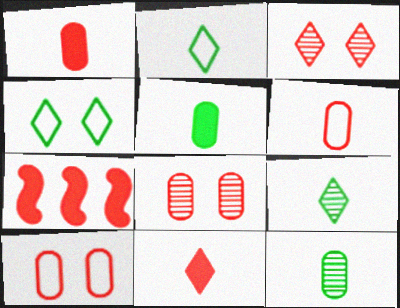[[3, 6, 7]]